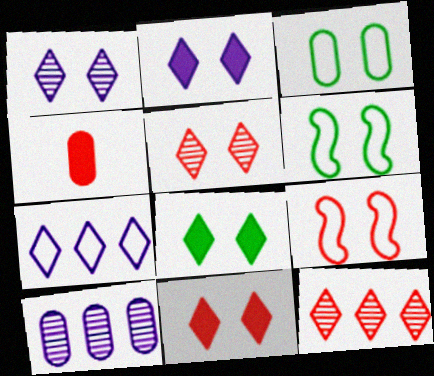[[2, 8, 11], 
[3, 4, 10], 
[4, 9, 12]]